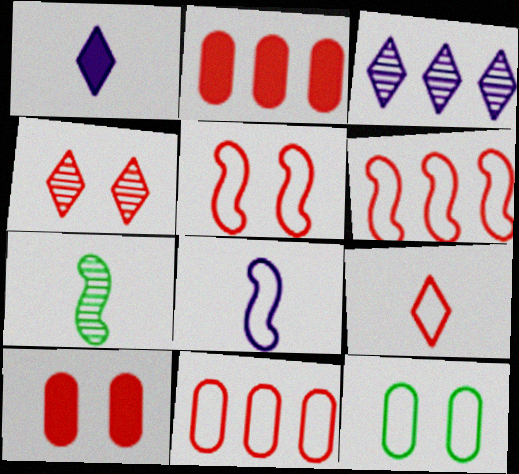[[4, 5, 10], 
[5, 9, 11]]